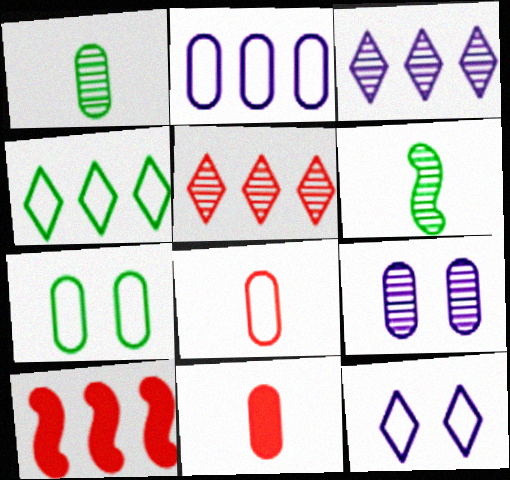[[1, 10, 12], 
[2, 7, 8], 
[5, 6, 9]]